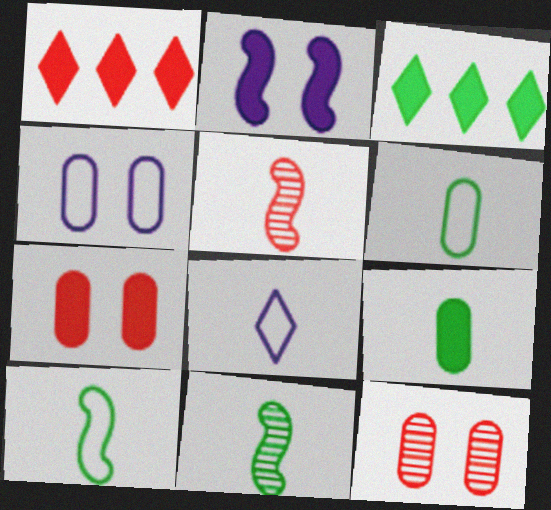[[1, 2, 9], 
[1, 4, 11], 
[3, 4, 5], 
[5, 8, 9]]